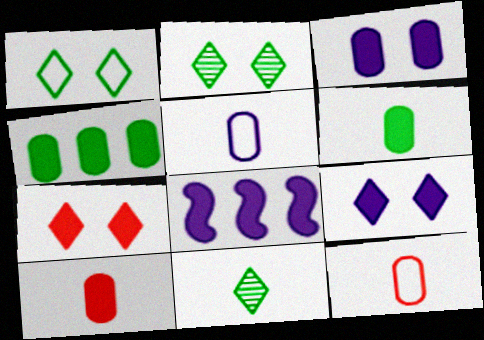[[2, 8, 12], 
[3, 4, 10], 
[6, 7, 8]]